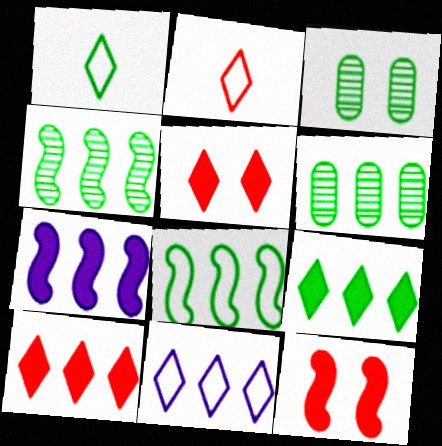[[2, 3, 7], 
[6, 8, 9]]